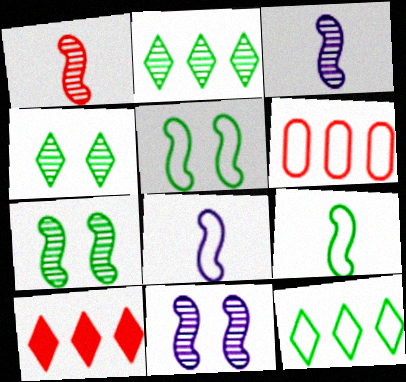[]